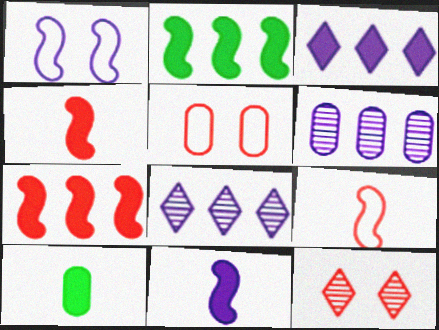[[5, 6, 10]]